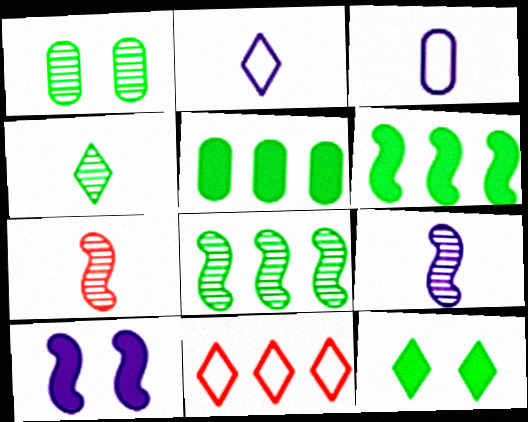[[1, 4, 8]]